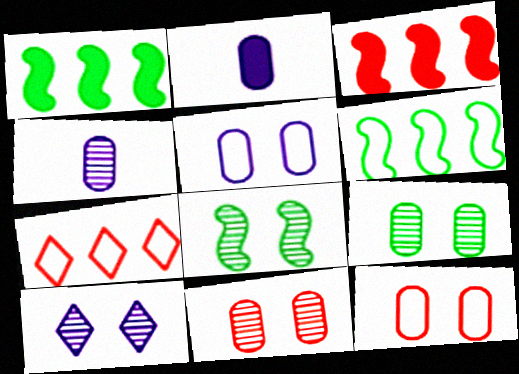[[2, 7, 8], 
[8, 10, 11]]